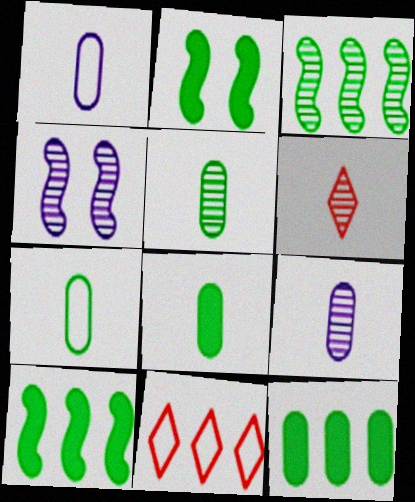[[2, 9, 11], 
[4, 8, 11], 
[5, 7, 8]]